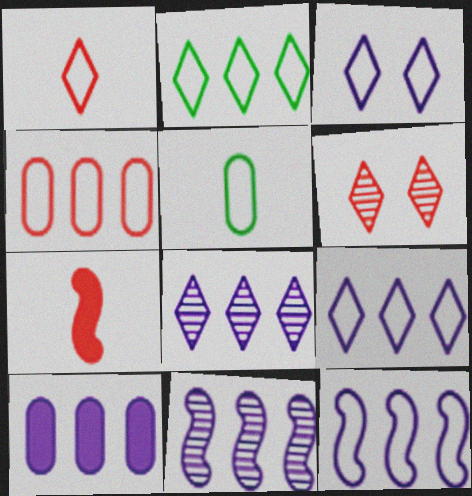[[1, 2, 3], 
[2, 4, 12], 
[4, 6, 7], 
[8, 10, 12], 
[9, 10, 11]]